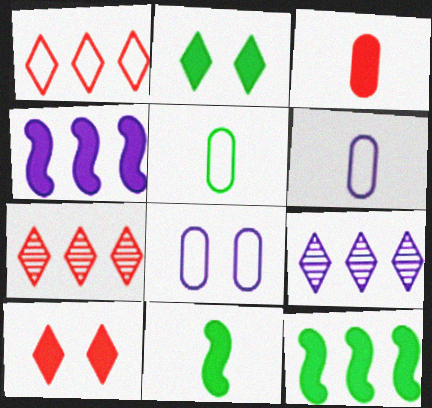[[2, 3, 4], 
[7, 8, 11]]